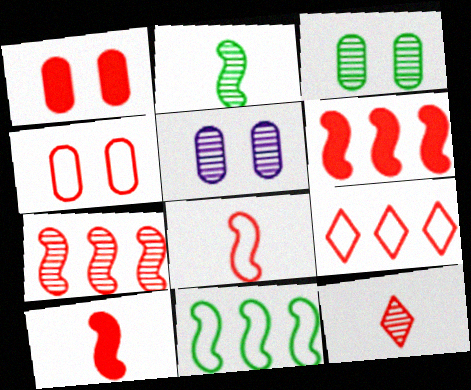[[4, 6, 12], 
[4, 8, 9]]